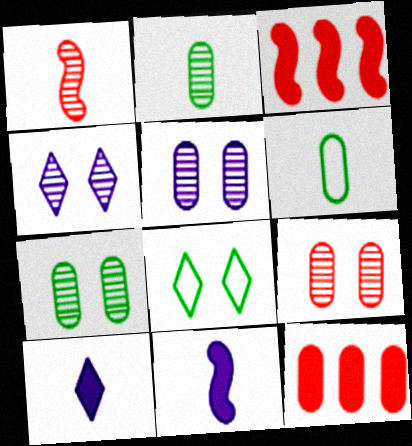[[1, 6, 10], 
[3, 4, 6], 
[5, 6, 12], 
[5, 7, 9]]